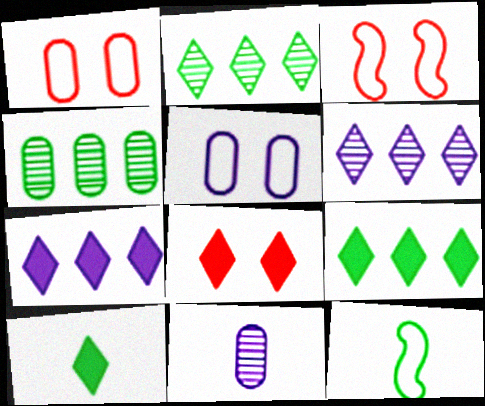[[3, 9, 11], 
[7, 8, 10]]